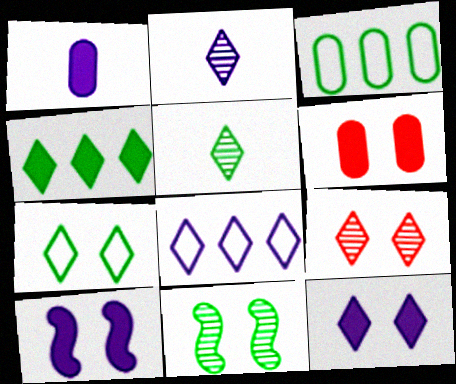[[2, 8, 12], 
[4, 5, 7], 
[7, 9, 12]]